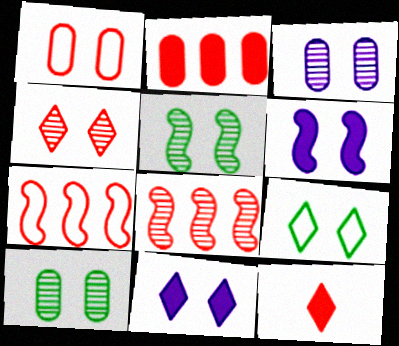[[1, 5, 11], 
[1, 8, 12], 
[3, 4, 5], 
[4, 9, 11]]